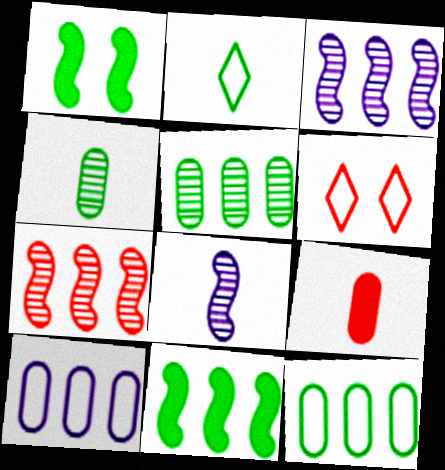[[1, 2, 5], 
[2, 8, 9], 
[6, 7, 9]]